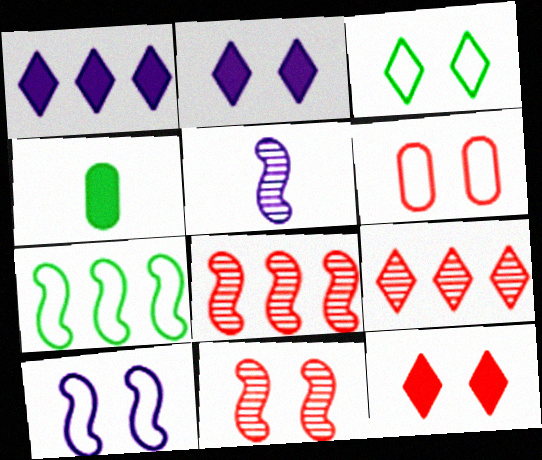[[3, 6, 10], 
[4, 9, 10], 
[6, 11, 12]]